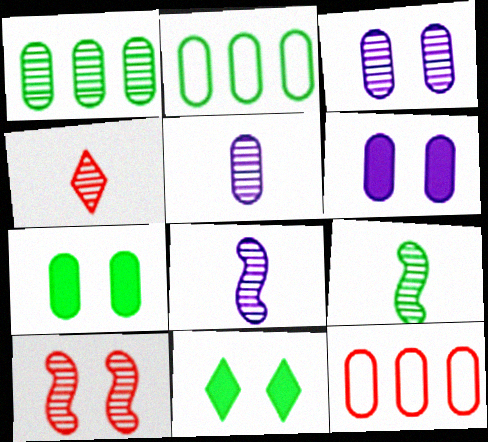[[2, 9, 11], 
[4, 5, 9], 
[5, 7, 12], 
[8, 11, 12]]